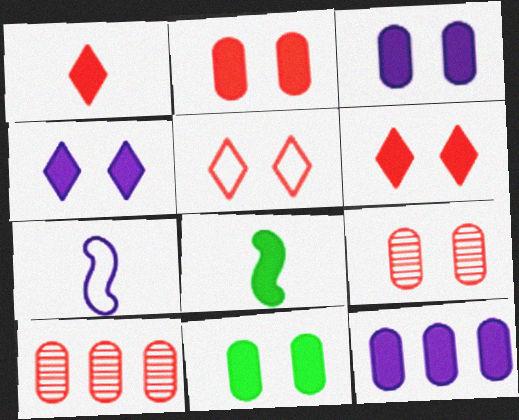[[2, 3, 11], 
[6, 8, 12]]